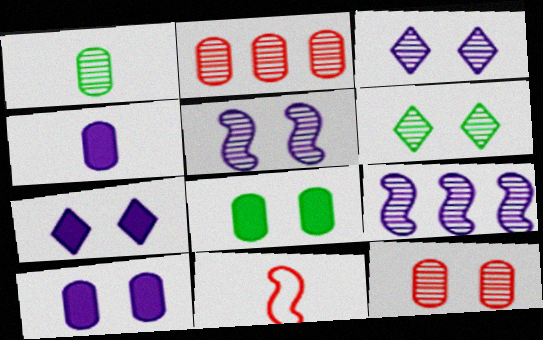[[5, 6, 12]]